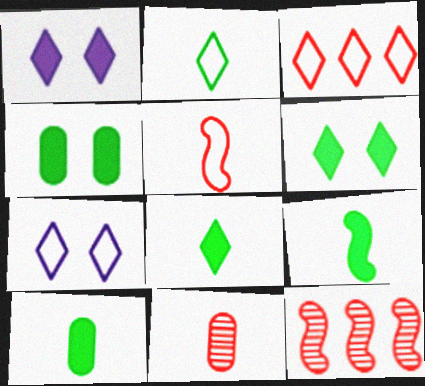[[2, 3, 7], 
[7, 10, 12], 
[8, 9, 10]]